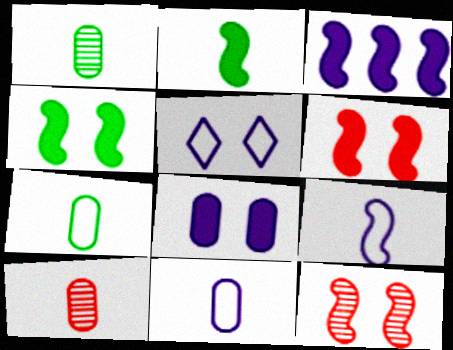[[2, 3, 6]]